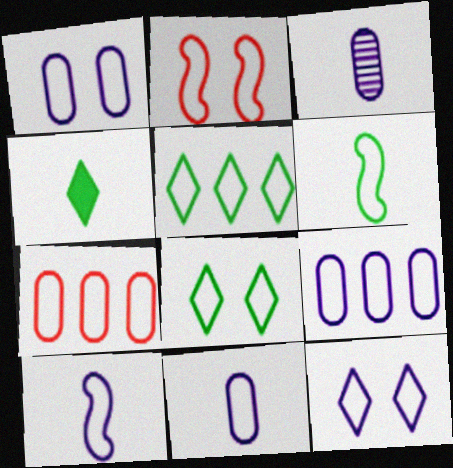[[1, 2, 8], 
[1, 9, 11], 
[2, 5, 11], 
[6, 7, 12], 
[7, 8, 10], 
[9, 10, 12]]